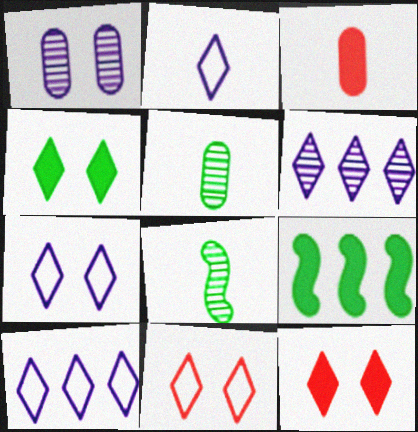[[2, 3, 8], 
[2, 7, 10]]